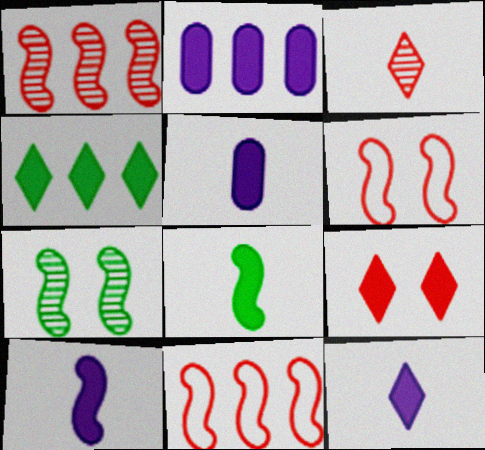[[2, 8, 9], 
[4, 9, 12], 
[5, 10, 12], 
[7, 10, 11]]